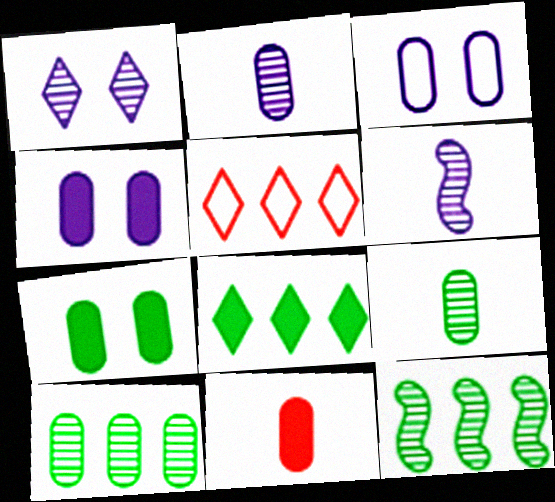[[3, 10, 11], 
[5, 6, 7]]